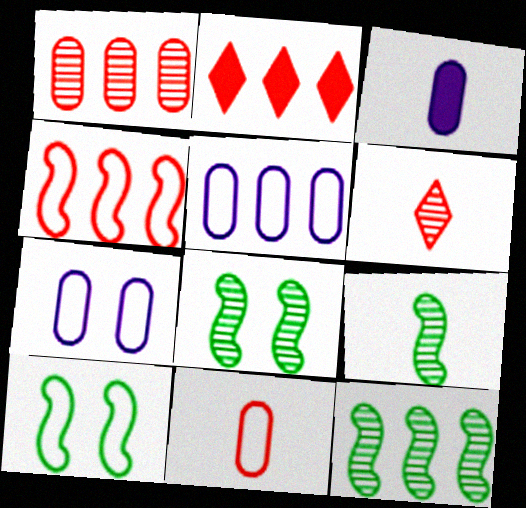[[1, 2, 4], 
[2, 5, 12], 
[2, 7, 9], 
[8, 9, 12]]